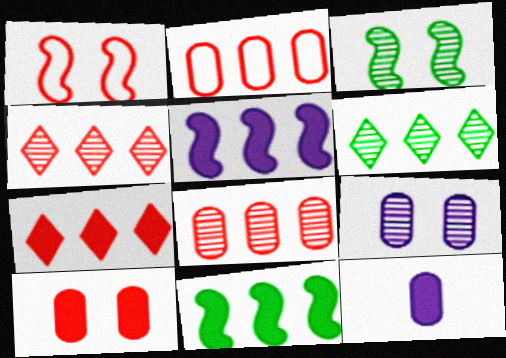[[1, 6, 12], 
[2, 5, 6]]